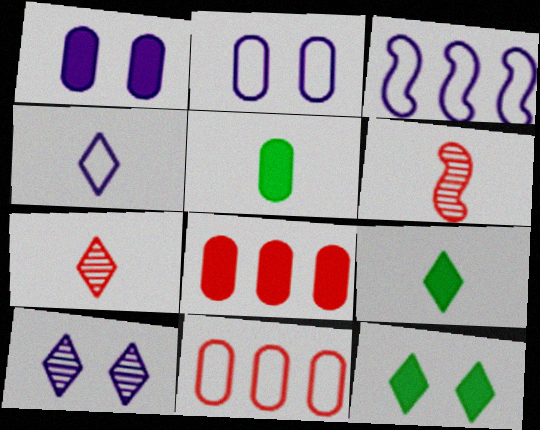[[1, 5, 8], 
[2, 3, 4], 
[4, 5, 6], 
[4, 7, 9]]